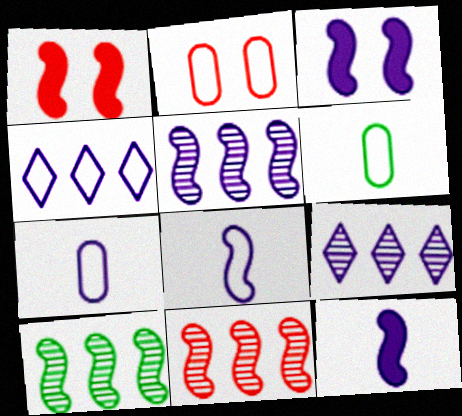[[1, 6, 9], 
[1, 8, 10], 
[3, 5, 8], 
[3, 7, 9], 
[5, 10, 11]]